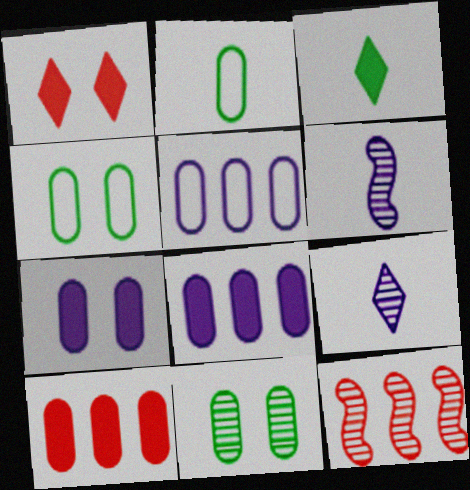[[9, 11, 12]]